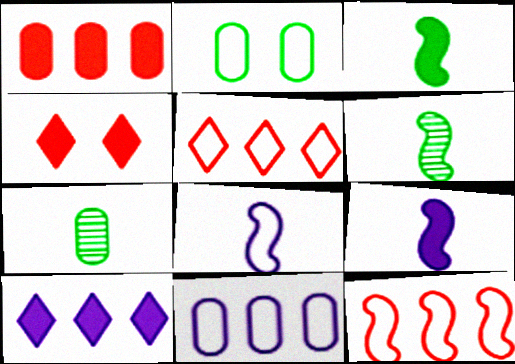[[2, 5, 8], 
[4, 6, 11]]